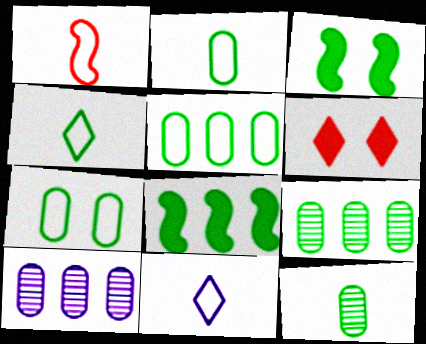[[1, 2, 11], 
[2, 5, 7], 
[3, 4, 9]]